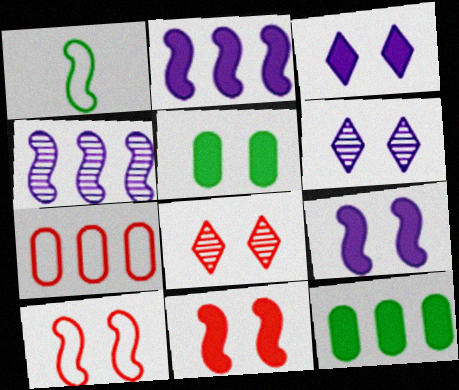[[1, 4, 11], 
[3, 5, 11], 
[5, 6, 10]]